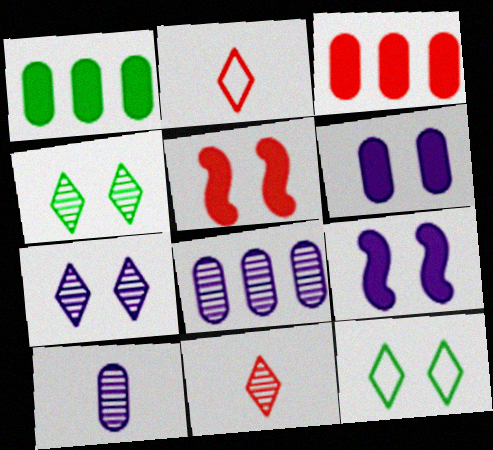[]